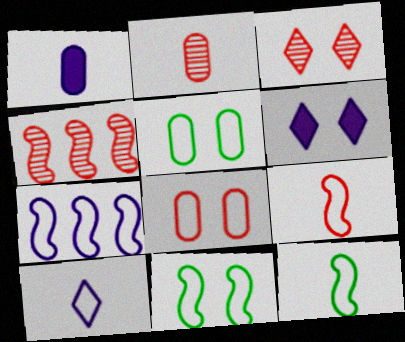[[2, 3, 4], 
[7, 9, 11]]